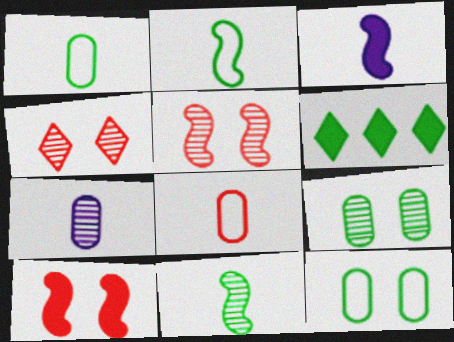[[2, 6, 9], 
[6, 11, 12]]